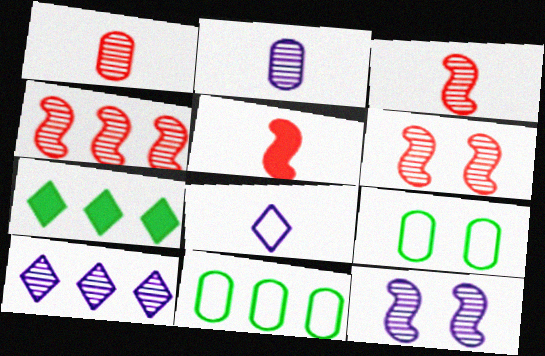[[2, 10, 12], 
[3, 4, 6], 
[5, 9, 10]]